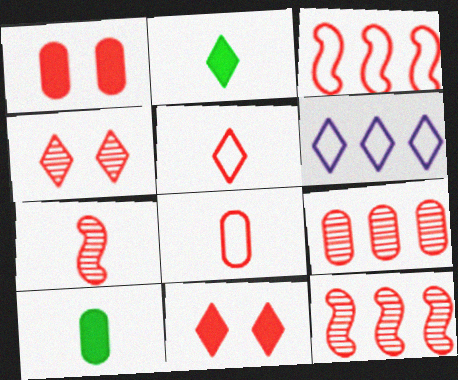[[1, 5, 12], 
[1, 8, 9], 
[2, 4, 6], 
[4, 7, 9], 
[8, 11, 12]]